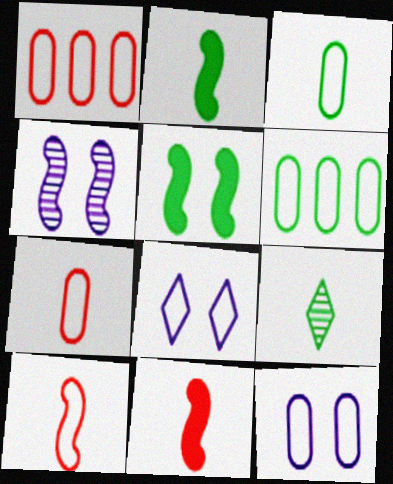[[1, 3, 12], 
[2, 3, 9], 
[5, 6, 9], 
[6, 7, 12], 
[6, 8, 10]]